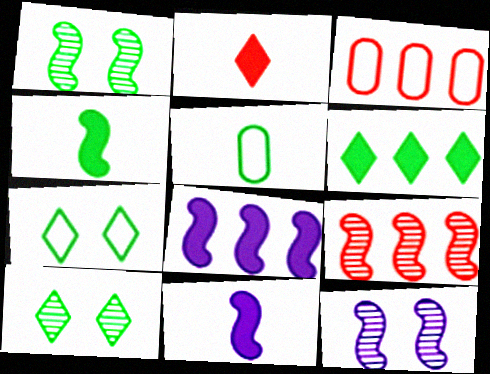[[1, 5, 6], 
[3, 10, 11]]